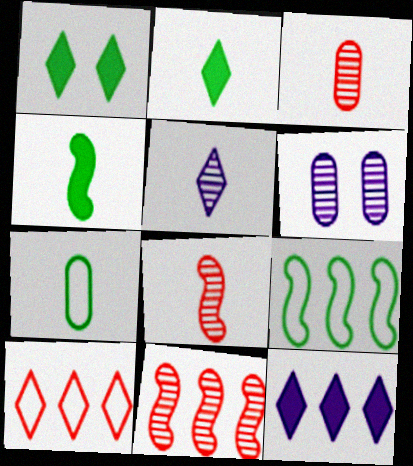[[1, 5, 10], 
[4, 6, 10]]